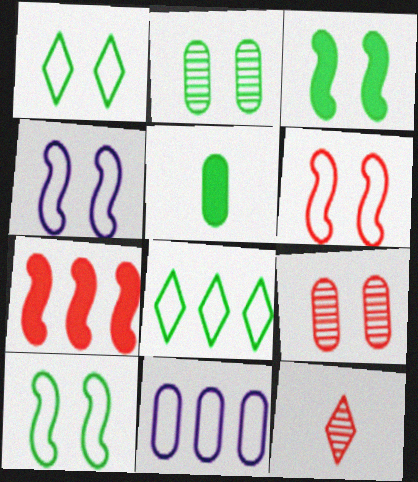[[1, 2, 3], 
[3, 11, 12], 
[4, 6, 10], 
[5, 9, 11]]